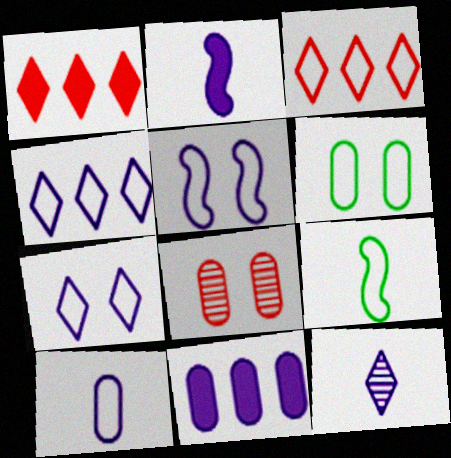[[2, 10, 12], 
[4, 5, 10], 
[5, 11, 12]]